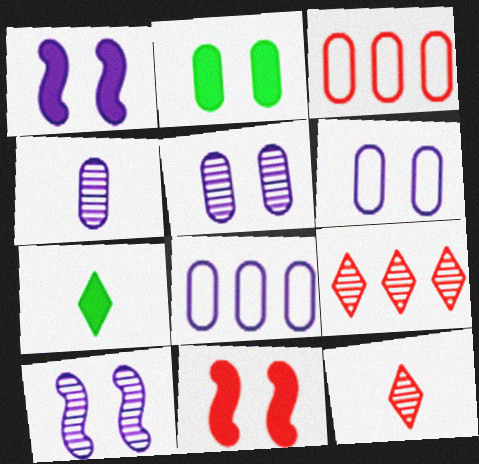[[2, 3, 4], 
[3, 7, 10], 
[3, 11, 12]]